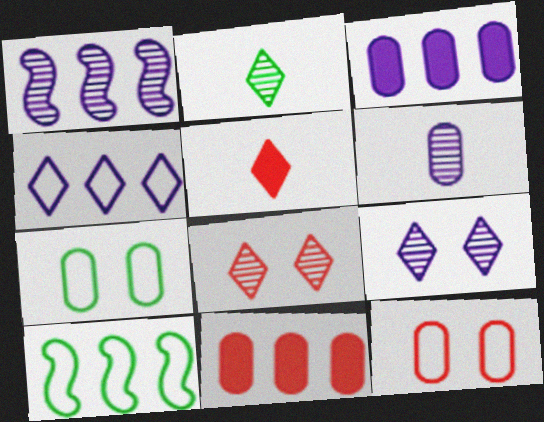[[1, 3, 4], 
[1, 5, 7], 
[1, 6, 9], 
[6, 7, 11]]